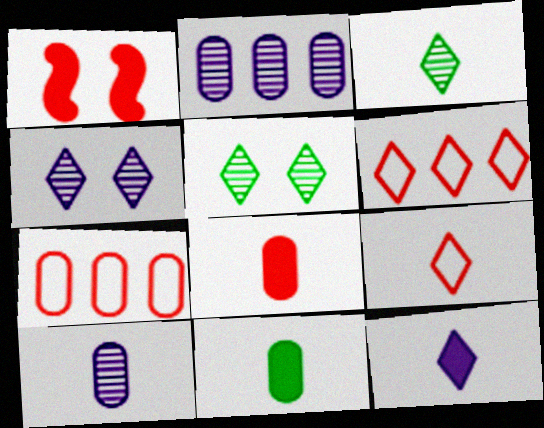[[3, 9, 12], 
[5, 6, 12]]